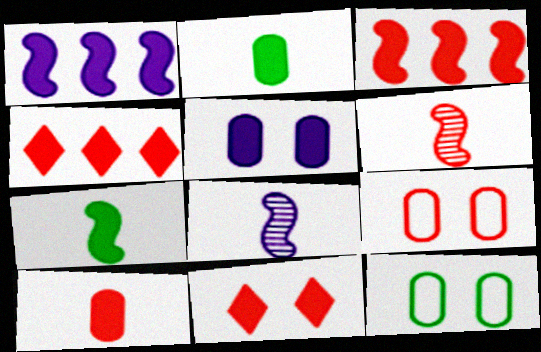[[1, 2, 11], 
[3, 10, 11], 
[4, 5, 7], 
[4, 6, 9], 
[4, 8, 12]]